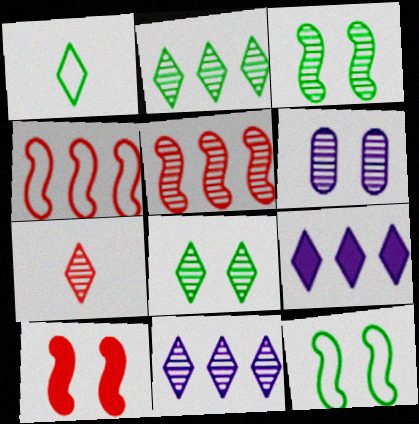[[7, 8, 11]]